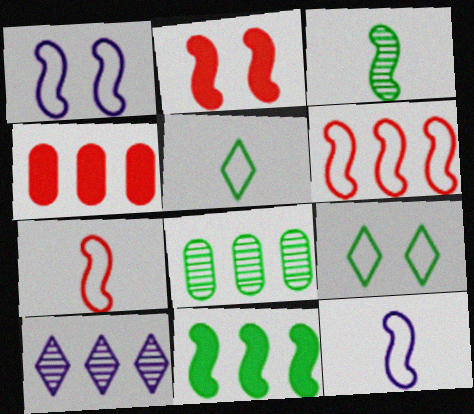[]